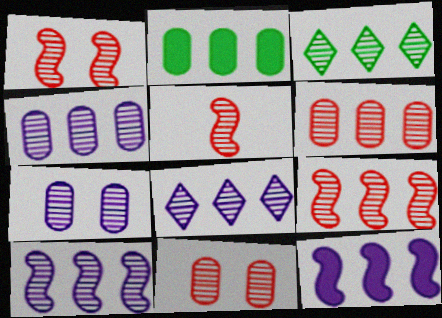[[1, 5, 9], 
[3, 4, 9], 
[3, 5, 7], 
[3, 6, 10], 
[4, 8, 10]]